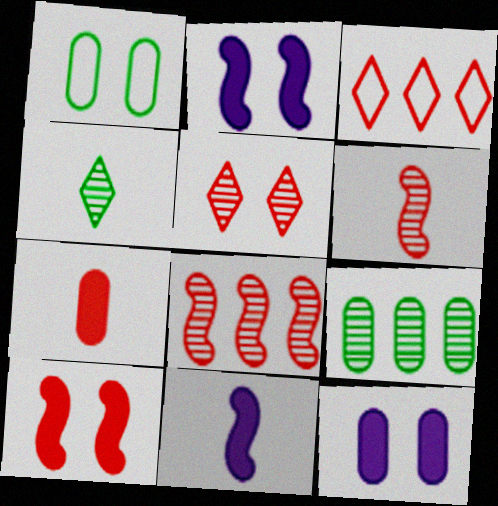[[1, 2, 5]]